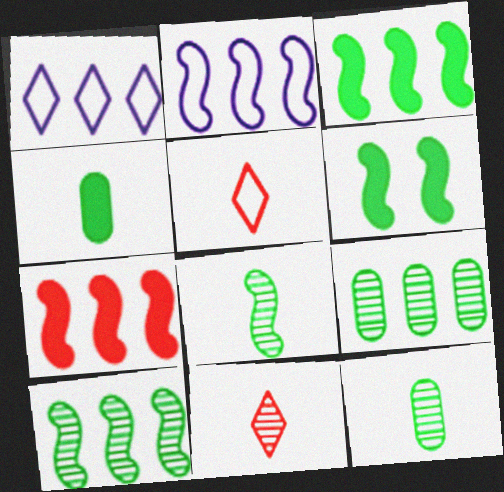[[1, 7, 9], 
[2, 7, 10]]